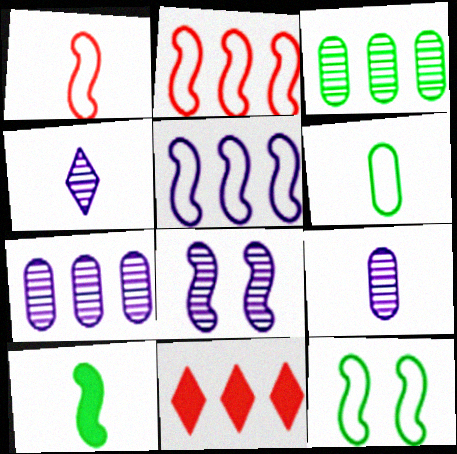[[1, 5, 12], 
[2, 8, 10], 
[3, 5, 11], 
[4, 7, 8], 
[6, 8, 11], 
[9, 11, 12]]